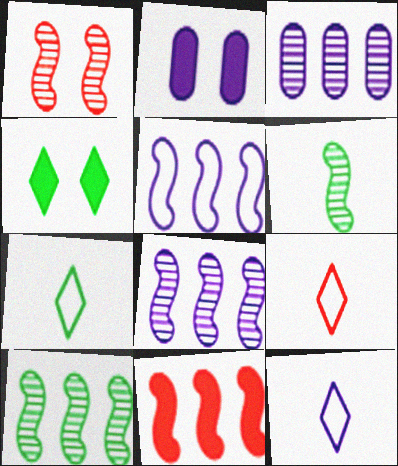[[1, 6, 8], 
[2, 8, 12], 
[2, 9, 10], 
[5, 10, 11], 
[7, 9, 12]]